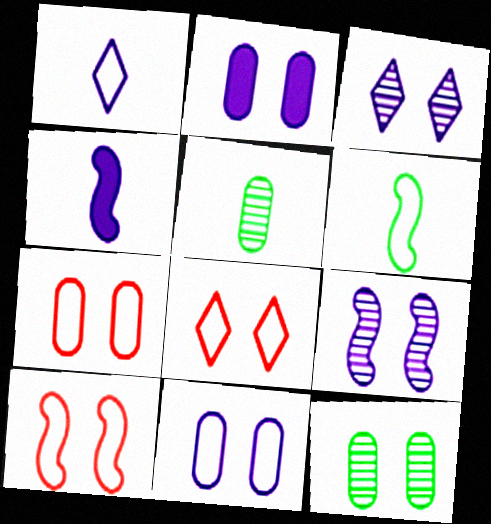[[2, 7, 12], 
[7, 8, 10]]